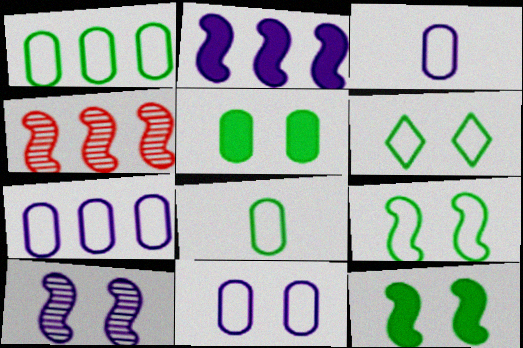[[3, 7, 11]]